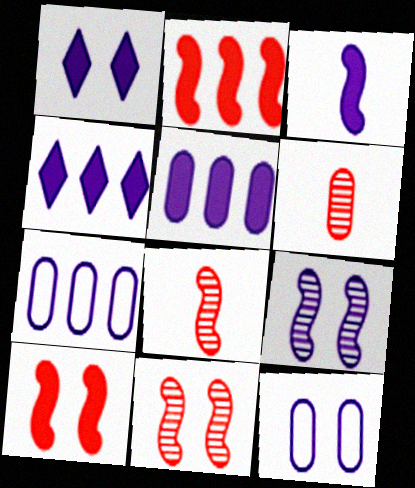[[1, 3, 5], 
[1, 9, 12]]